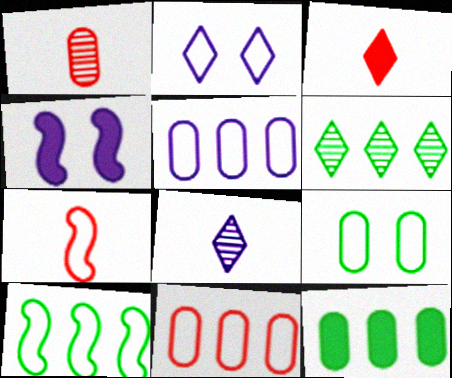[[1, 3, 7], 
[2, 3, 6], 
[3, 4, 12], 
[4, 5, 8], 
[6, 10, 12]]